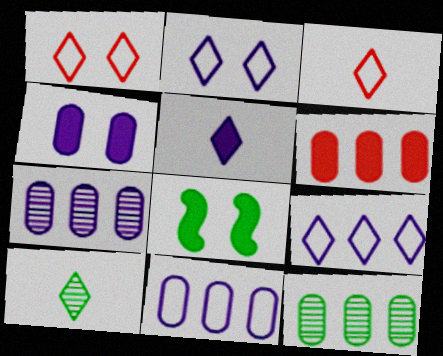[[3, 5, 10], 
[3, 7, 8], 
[5, 6, 8], 
[6, 11, 12]]